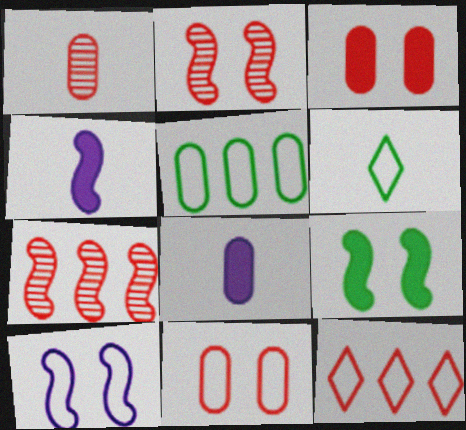[[1, 4, 6], 
[2, 9, 10]]